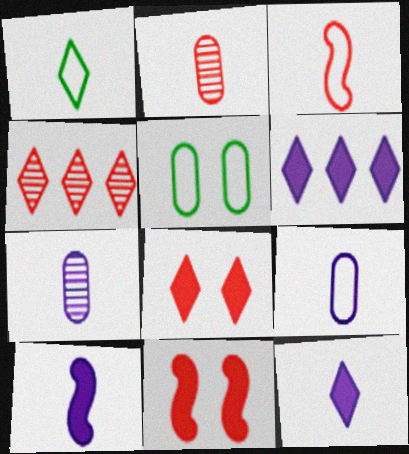[[1, 2, 10], 
[1, 3, 9], 
[4, 5, 10]]